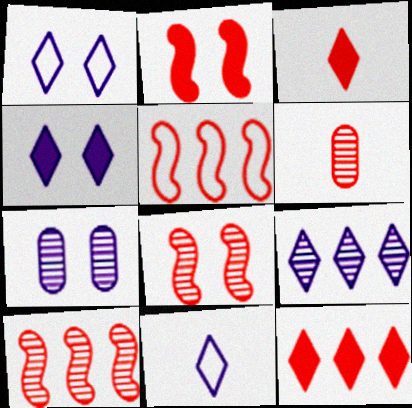[[4, 9, 11]]